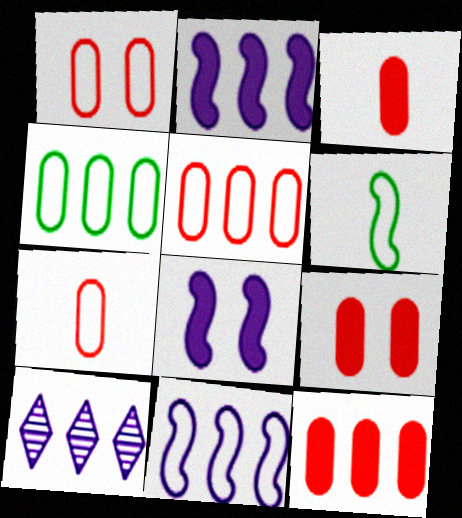[[1, 5, 7], 
[3, 9, 12], 
[6, 9, 10]]